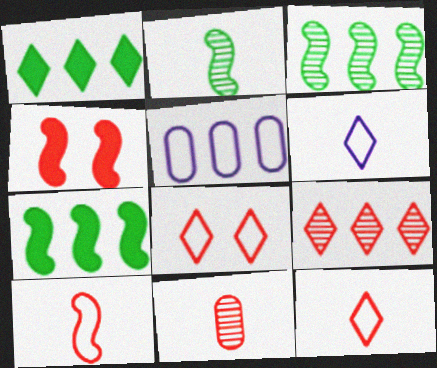[[5, 7, 9]]